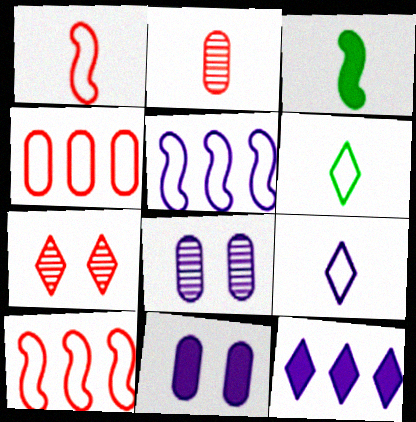[[2, 3, 9], 
[6, 7, 12]]